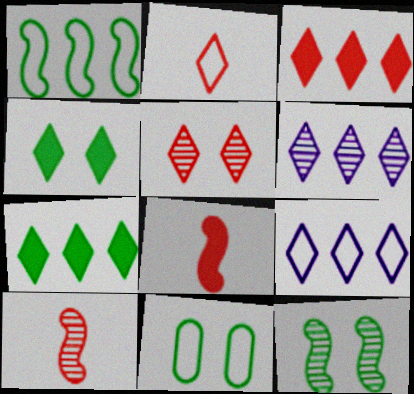[[2, 3, 5], 
[2, 4, 6], 
[4, 11, 12], 
[6, 8, 11]]